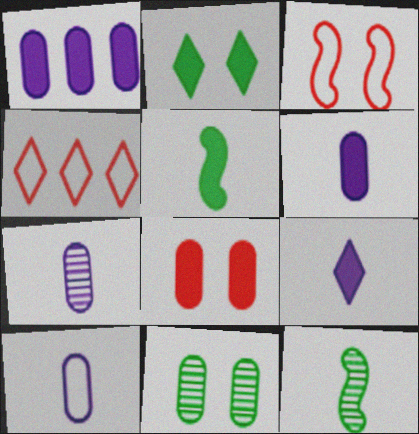[[6, 7, 10]]